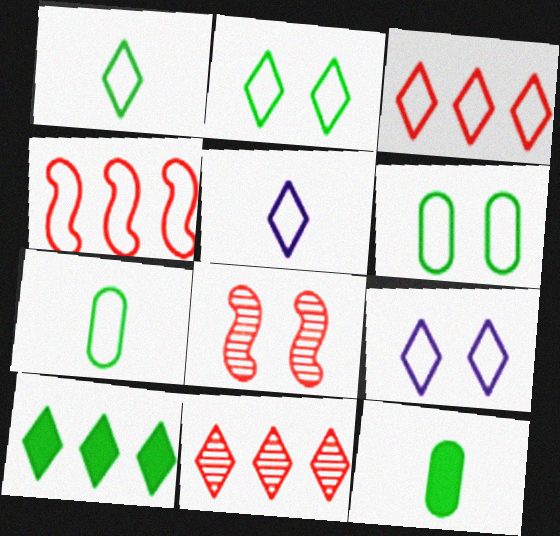[[1, 3, 9], 
[2, 3, 5], 
[4, 5, 6], 
[4, 7, 9]]